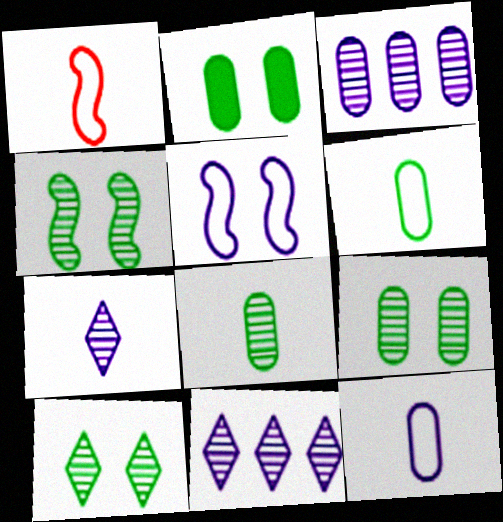[[1, 2, 11], 
[4, 9, 10]]